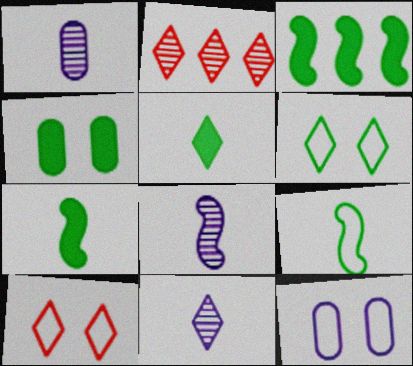[[1, 3, 10], 
[1, 8, 11], 
[2, 7, 12], 
[3, 4, 5]]